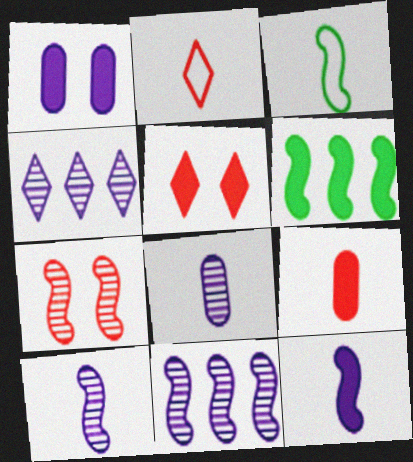[]